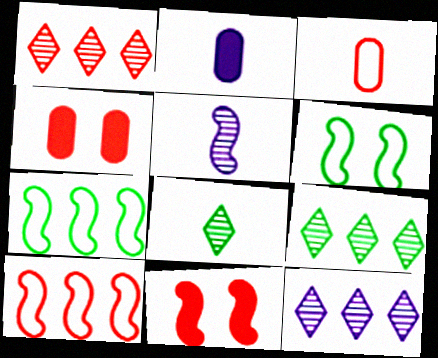[[1, 2, 6], 
[1, 3, 11], 
[1, 9, 12], 
[5, 7, 11]]